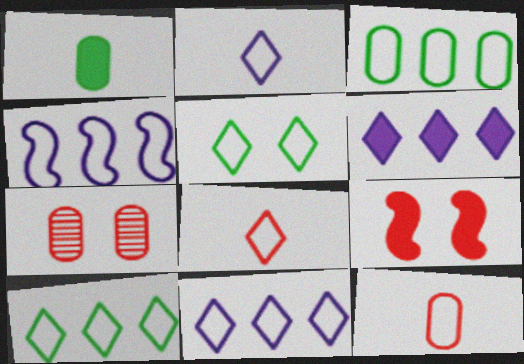[[1, 6, 9], 
[4, 5, 12], 
[5, 8, 11]]